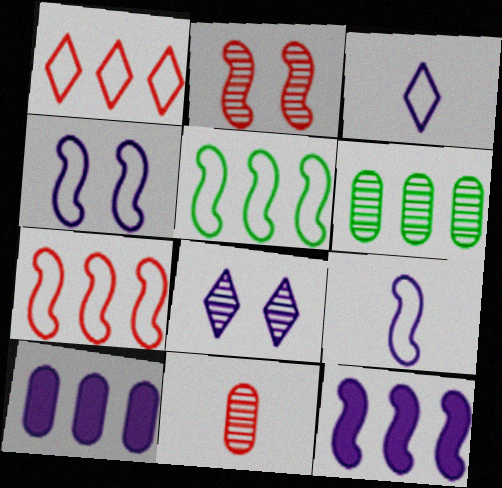[[1, 6, 12], 
[8, 9, 10]]